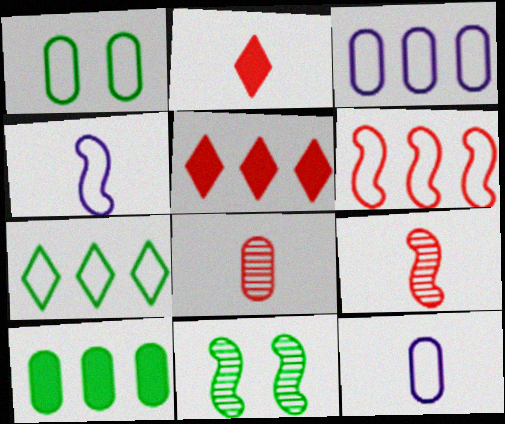[[2, 3, 11], 
[3, 6, 7], 
[5, 11, 12]]